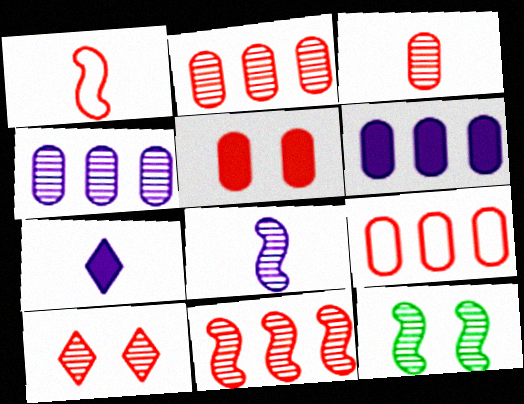[[3, 5, 9], 
[3, 10, 11], 
[7, 9, 12], 
[8, 11, 12]]